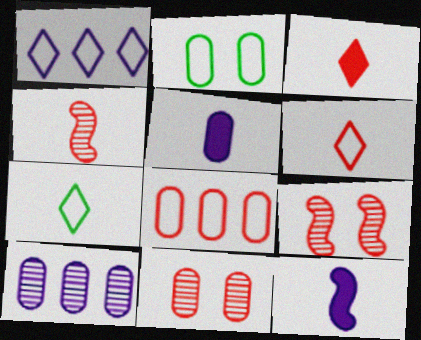[[3, 8, 9], 
[4, 5, 7]]